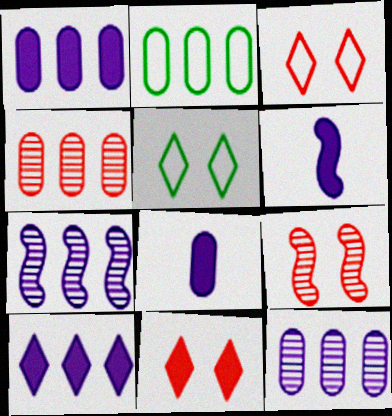[[1, 2, 4], 
[4, 5, 6]]